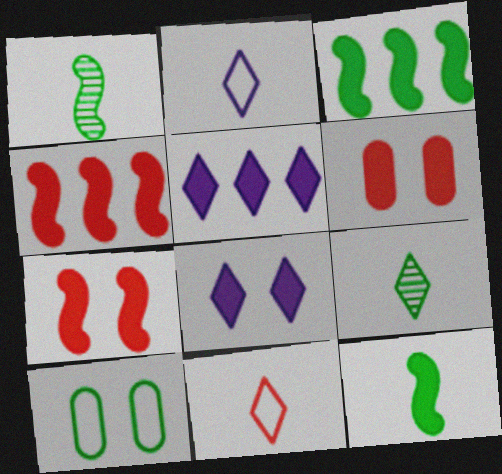[[3, 9, 10], 
[5, 6, 12]]